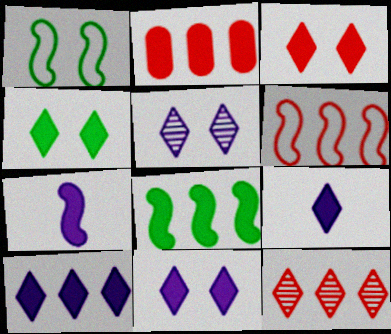[[2, 4, 7], 
[2, 6, 12], 
[2, 8, 10], 
[3, 4, 11], 
[9, 10, 11]]